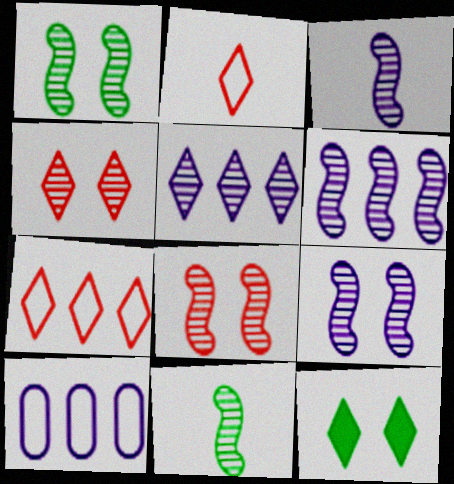[[1, 8, 9], 
[2, 5, 12], 
[3, 6, 9], 
[6, 8, 11]]